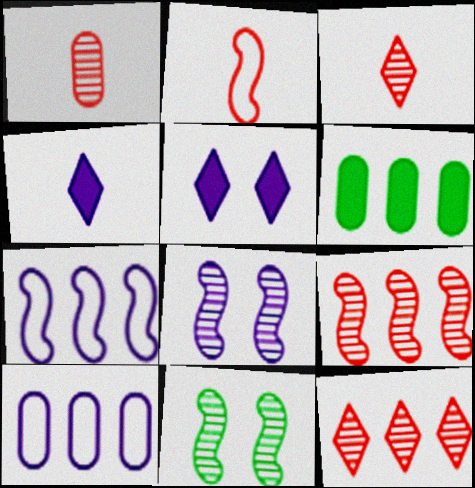[[4, 8, 10], 
[6, 7, 12]]